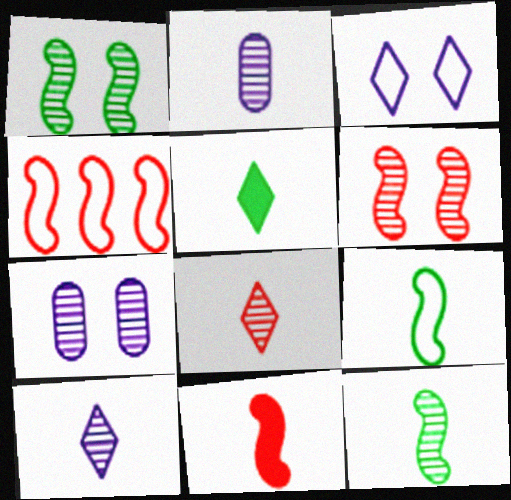[[2, 8, 12], 
[4, 5, 7], 
[4, 6, 11]]